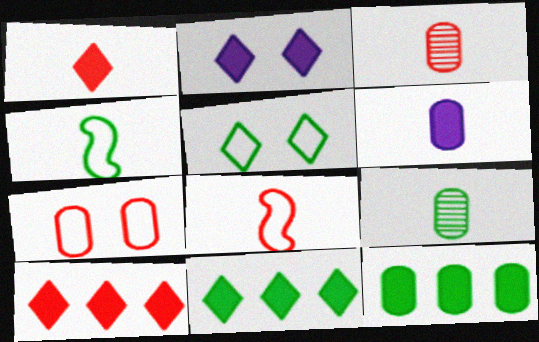[[1, 2, 11], 
[1, 3, 8]]